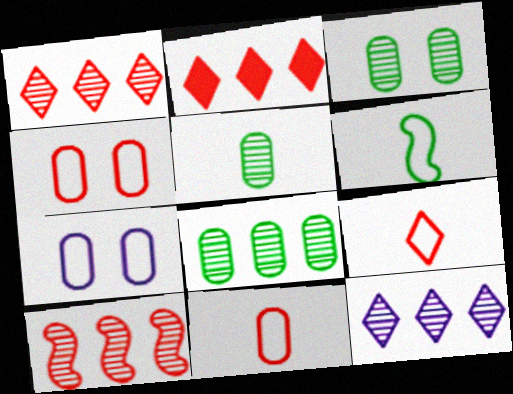[[3, 5, 8], 
[8, 10, 12]]